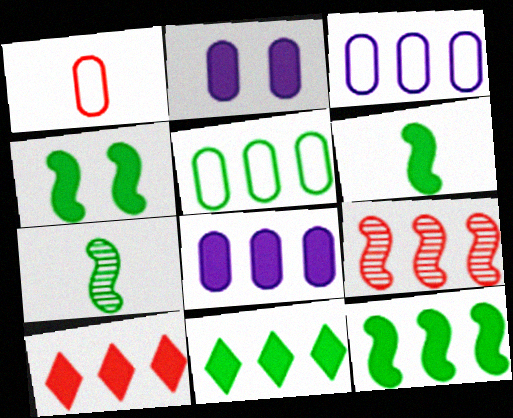[[2, 6, 10], 
[3, 9, 11], 
[4, 6, 12], 
[8, 10, 12]]